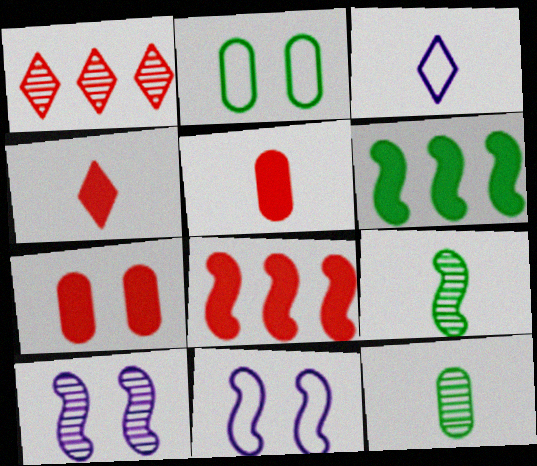[[1, 10, 12], 
[3, 5, 9], 
[4, 7, 8], 
[8, 9, 11]]